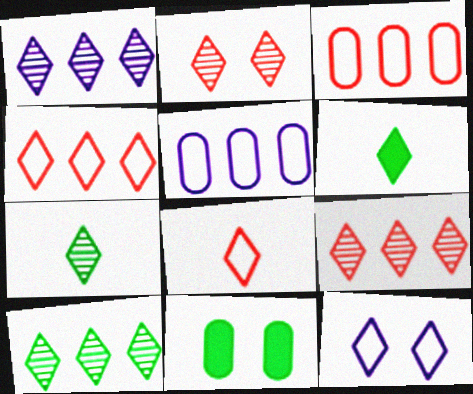[[1, 2, 7], 
[1, 9, 10], 
[6, 9, 12]]